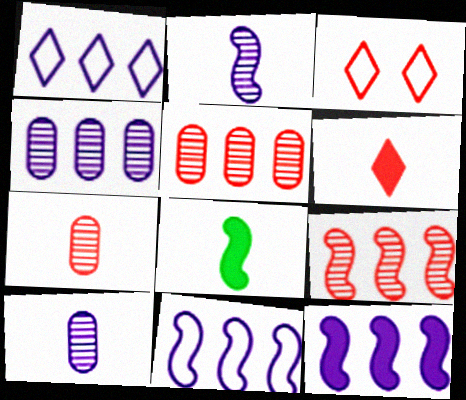[[1, 4, 12], 
[3, 4, 8]]